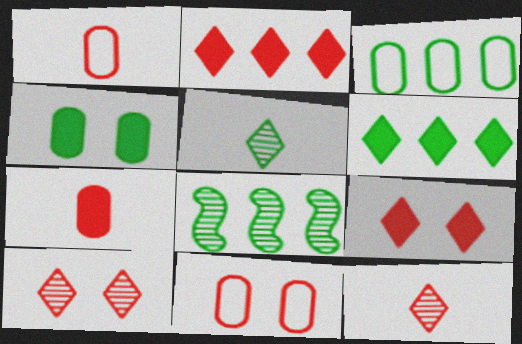[[3, 6, 8]]